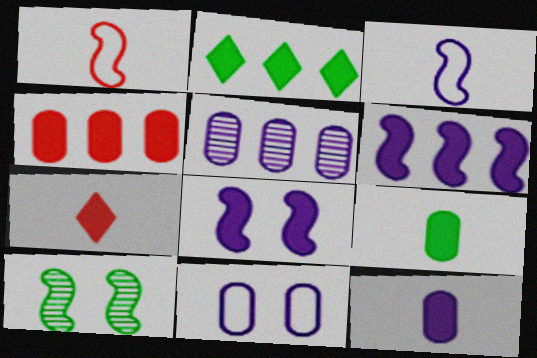[[1, 6, 10], 
[2, 4, 6], 
[5, 11, 12]]